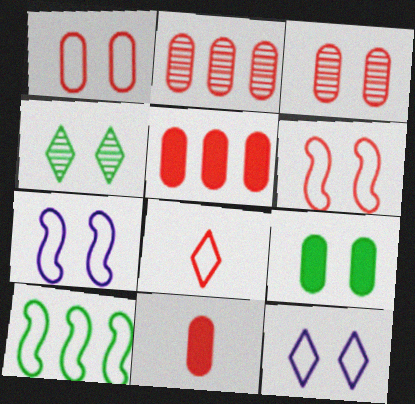[[1, 2, 11]]